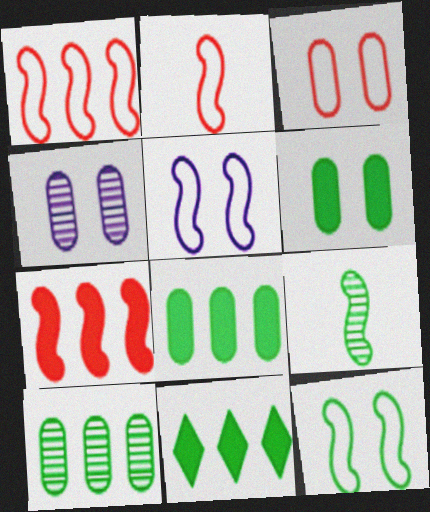[[2, 4, 11], 
[3, 4, 6], 
[5, 7, 9]]